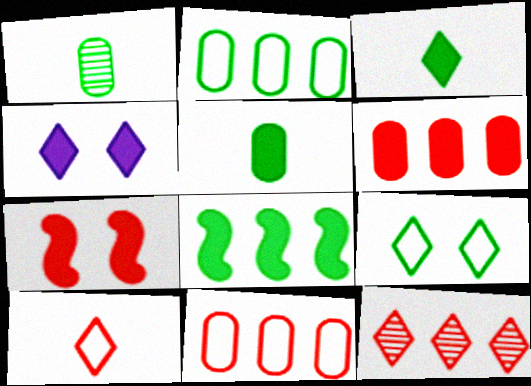[[1, 8, 9]]